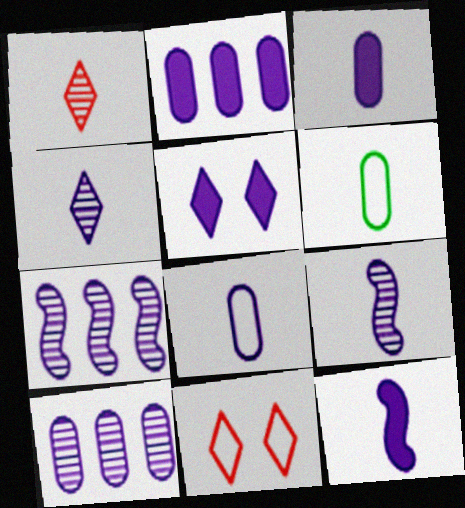[[1, 6, 12], 
[2, 5, 12], 
[4, 8, 12], 
[5, 7, 8]]